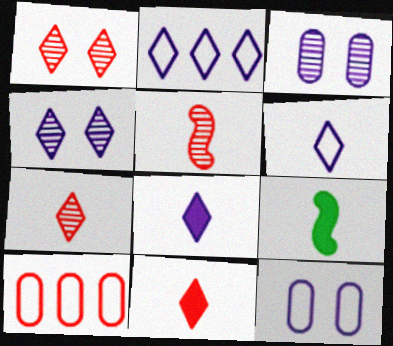[[2, 4, 8], 
[4, 9, 10]]